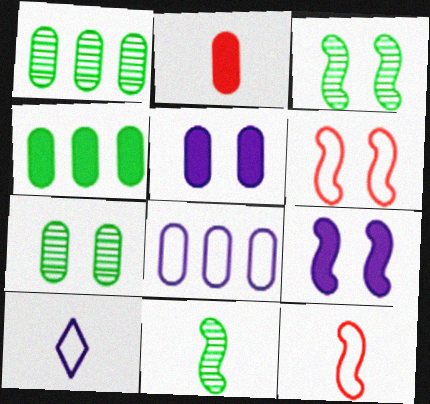[[2, 4, 5], 
[2, 7, 8], 
[2, 10, 11], 
[3, 6, 9]]